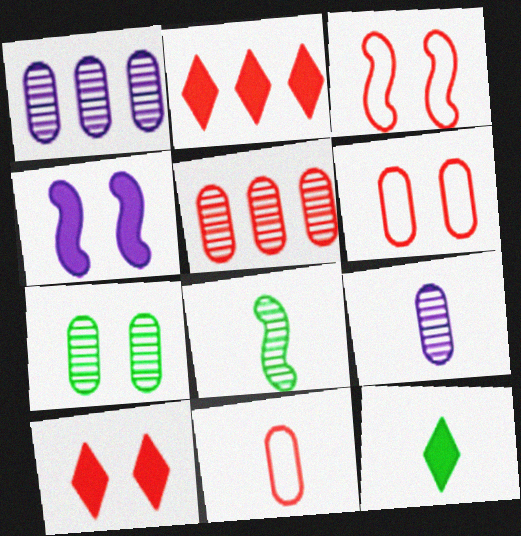[[1, 3, 12], 
[5, 7, 9]]